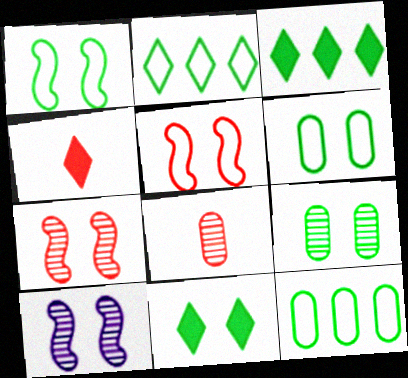[[1, 9, 11], 
[4, 10, 12]]